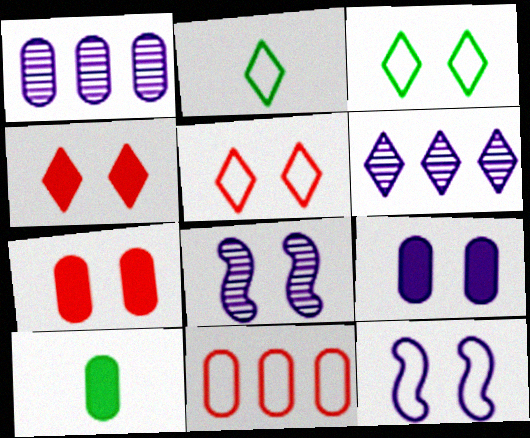[[2, 4, 6], 
[2, 11, 12], 
[3, 7, 8]]